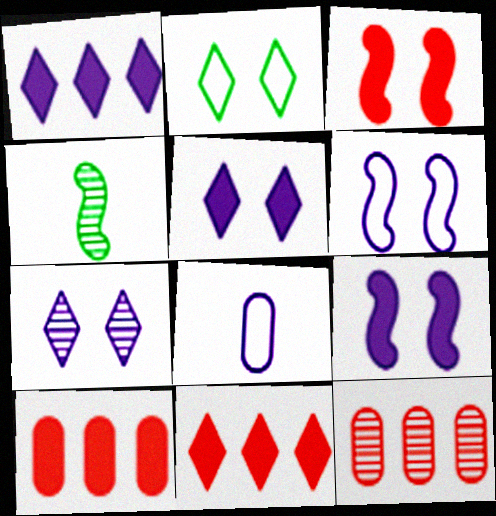[[4, 7, 12]]